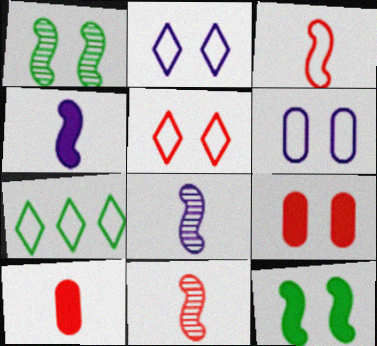[[1, 2, 9], 
[3, 6, 7], 
[7, 8, 9]]